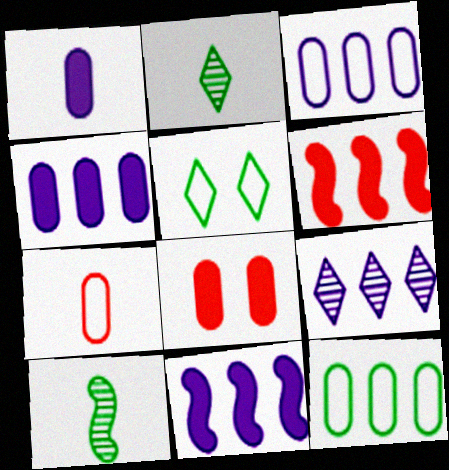[[3, 9, 11], 
[6, 9, 12]]